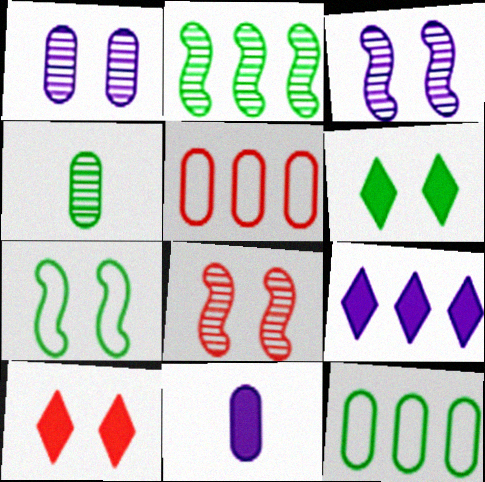[[1, 7, 10], 
[2, 5, 9]]